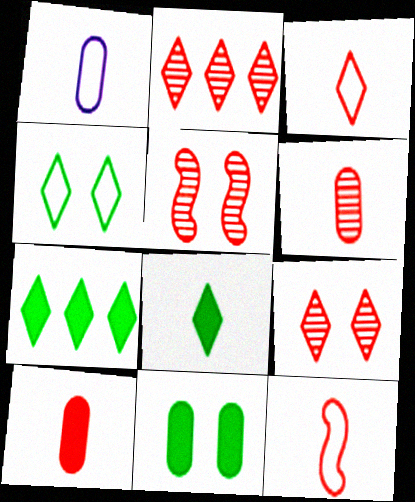[[1, 5, 7], 
[2, 5, 6]]